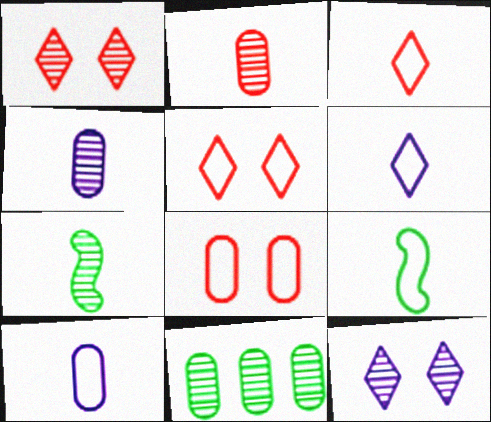[[3, 9, 10]]